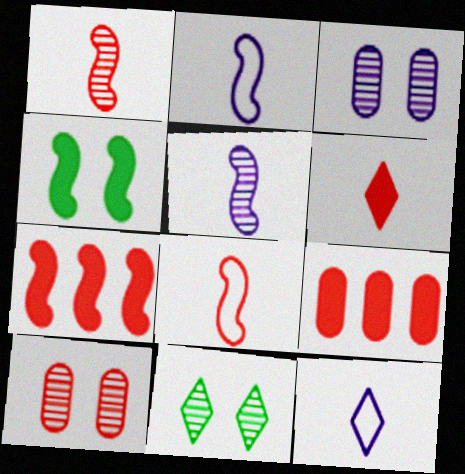[[2, 9, 11]]